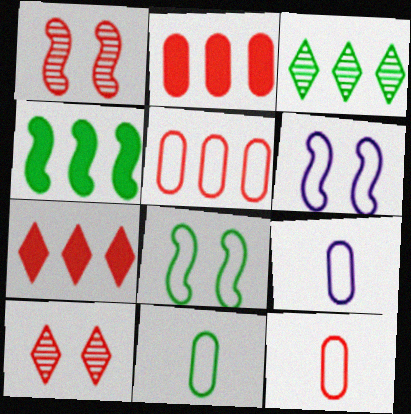[[1, 7, 12], 
[4, 9, 10], 
[9, 11, 12]]